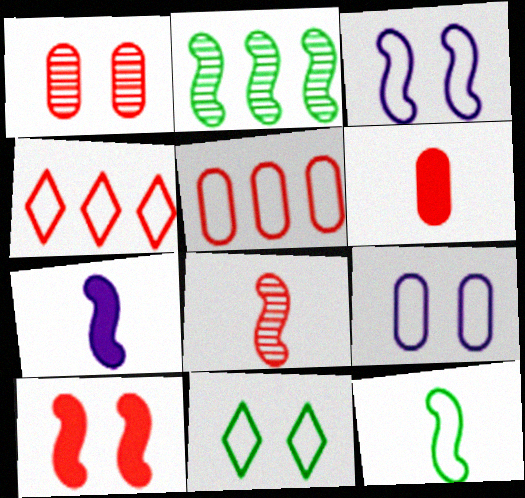[[1, 5, 6], 
[4, 9, 12], 
[7, 8, 12]]